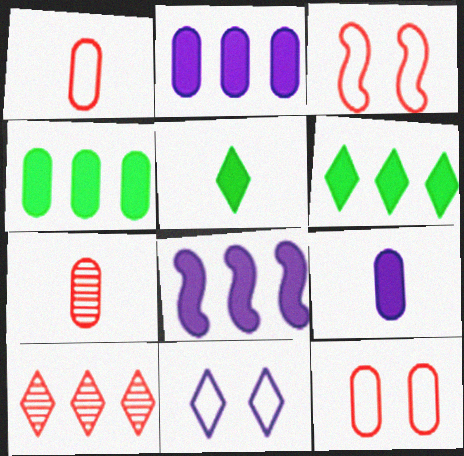[[5, 10, 11]]